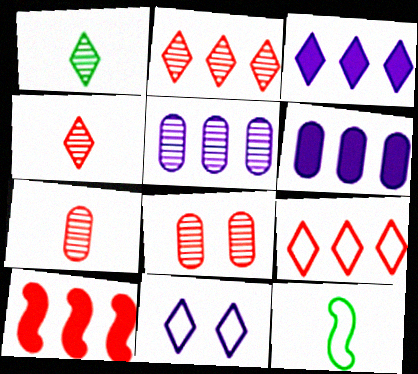[[3, 8, 12]]